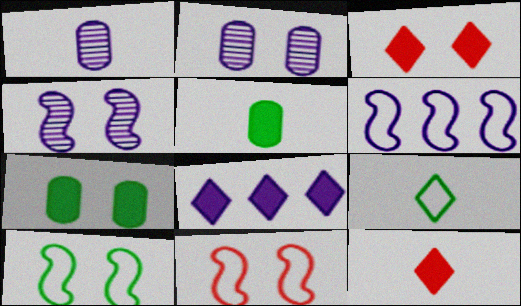[[2, 3, 10]]